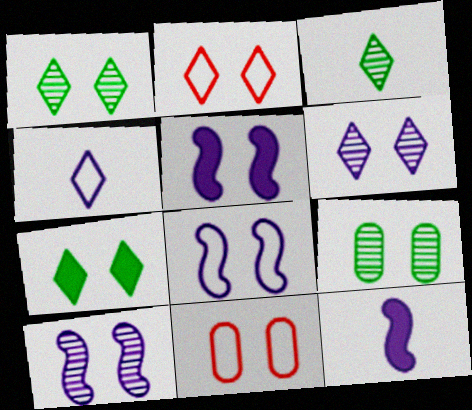[[1, 5, 11], 
[2, 5, 9], 
[2, 6, 7], 
[5, 8, 10], 
[7, 10, 11]]